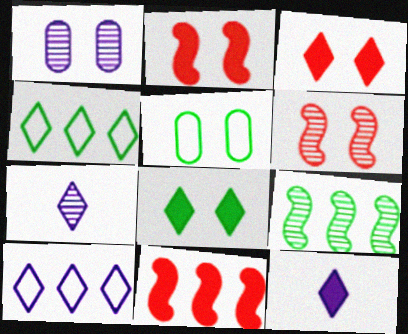[[3, 4, 7], 
[5, 7, 11]]